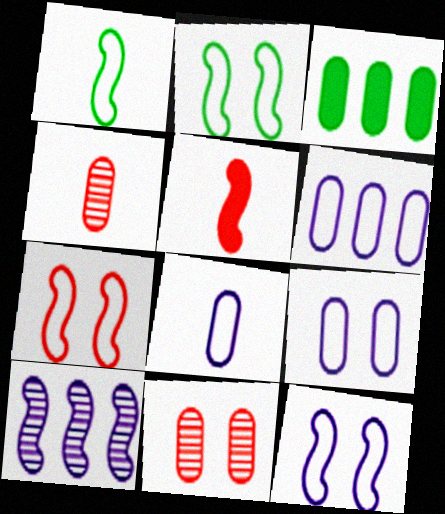[[2, 5, 10], 
[2, 7, 12], 
[3, 4, 9], 
[3, 8, 11], 
[6, 8, 9]]